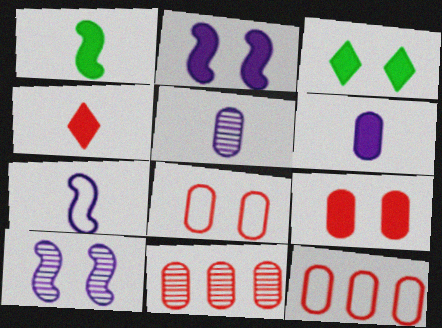[[1, 4, 6], 
[2, 3, 9], 
[3, 7, 11], 
[3, 8, 10]]